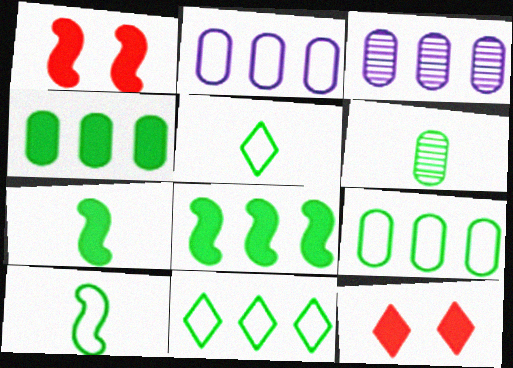[[1, 3, 5], 
[3, 10, 12], 
[5, 6, 7]]